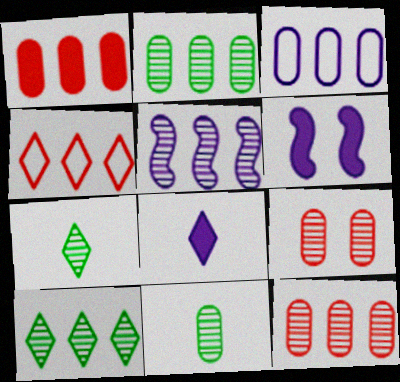[[1, 2, 3], 
[4, 6, 11], 
[5, 7, 9], 
[5, 10, 12]]